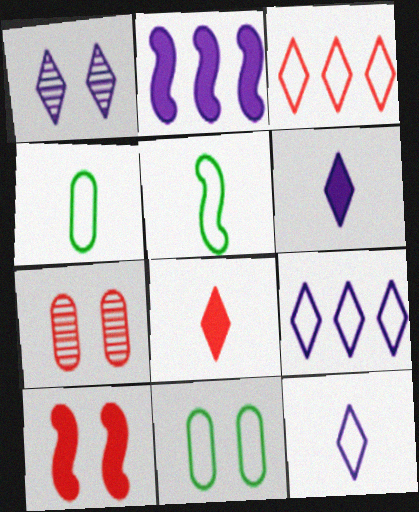[[1, 6, 9], 
[1, 10, 11]]